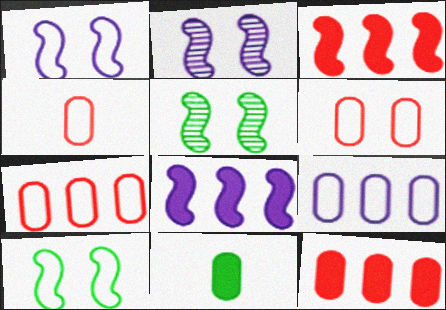[[4, 6, 7]]